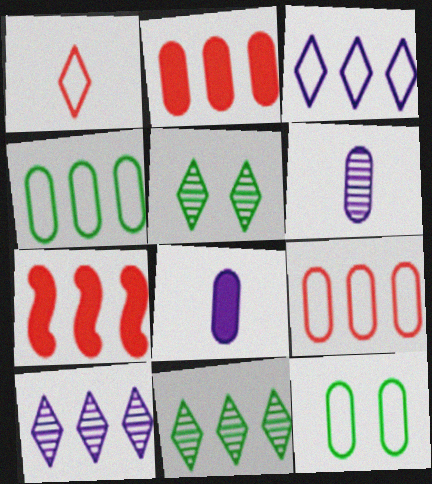[[2, 6, 12], 
[4, 7, 10]]